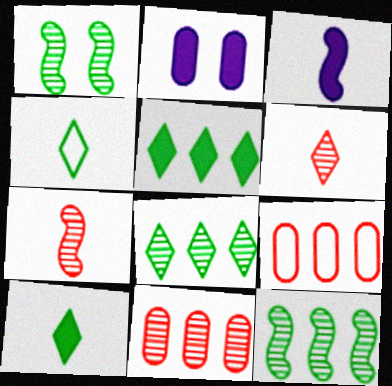[]